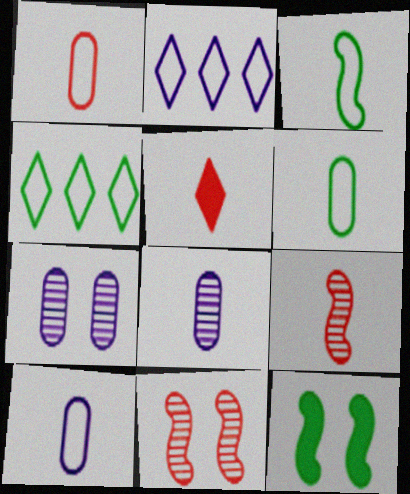[[1, 5, 9], 
[1, 6, 10], 
[3, 5, 8]]